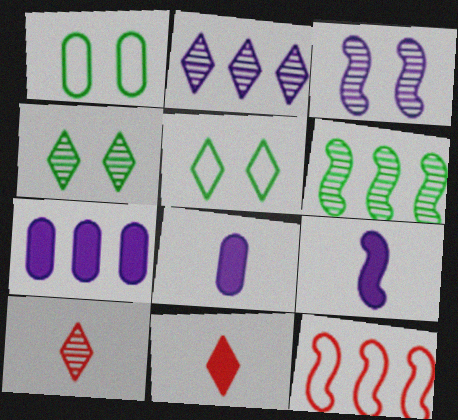[[2, 4, 10], 
[2, 5, 11], 
[4, 8, 12]]